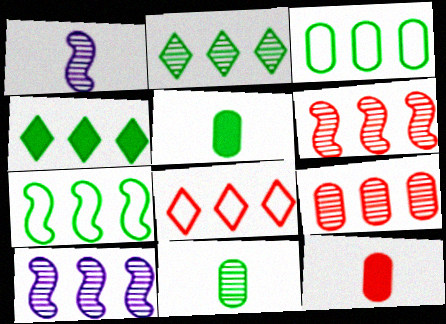[[2, 9, 10]]